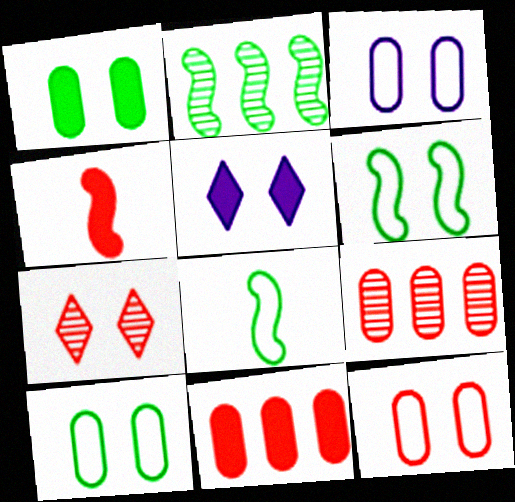[[3, 10, 12], 
[5, 8, 9]]